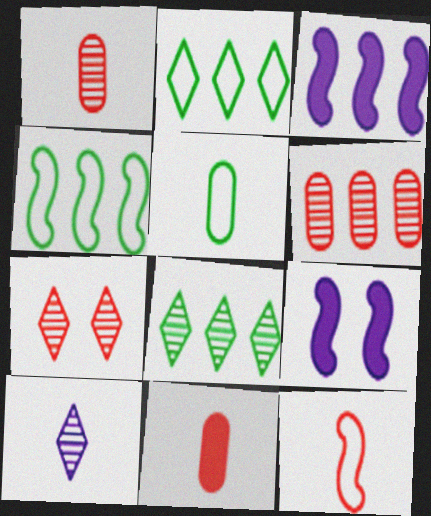[[1, 2, 9], 
[2, 3, 6], 
[3, 5, 7], 
[7, 8, 10]]